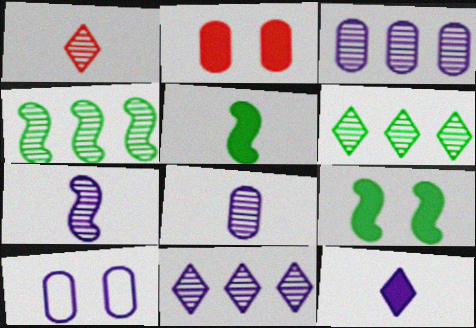[]